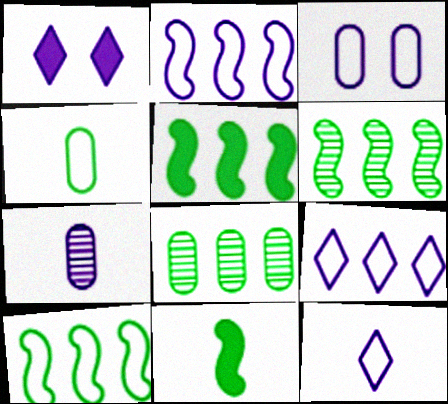[[1, 2, 7], 
[2, 3, 12], 
[5, 6, 10]]